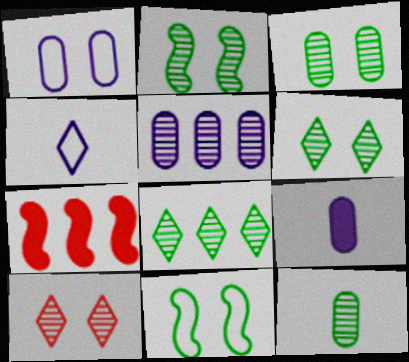[[1, 5, 9], 
[2, 3, 6], 
[2, 8, 12], 
[3, 4, 7]]